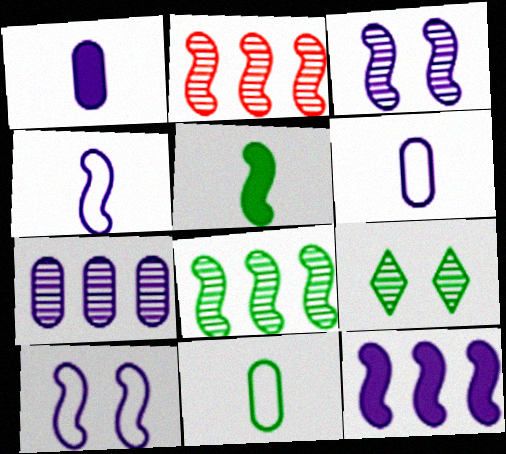[[2, 5, 10], 
[3, 4, 12]]